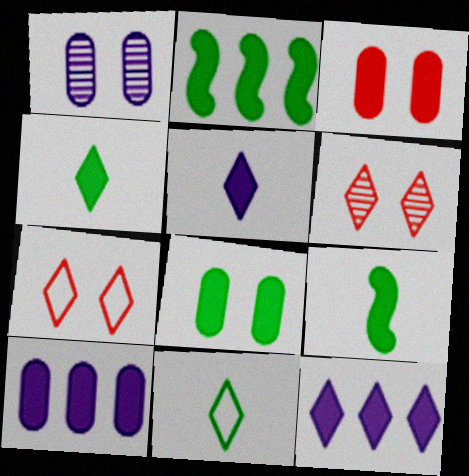[[2, 3, 5], 
[2, 4, 8], 
[3, 9, 12], 
[6, 11, 12]]